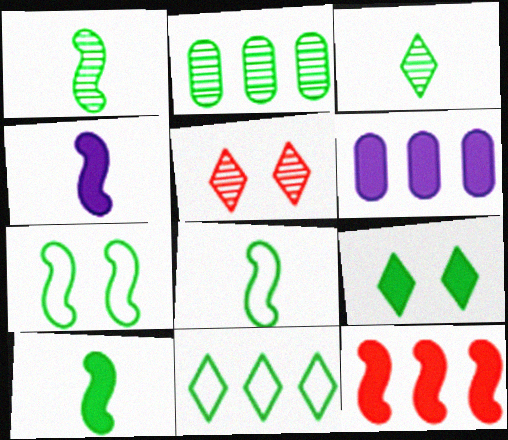[[1, 8, 10], 
[2, 8, 9], 
[3, 9, 11], 
[5, 6, 8]]